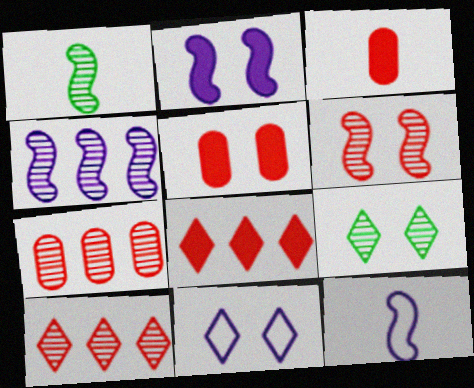[[1, 4, 6], 
[2, 4, 12]]